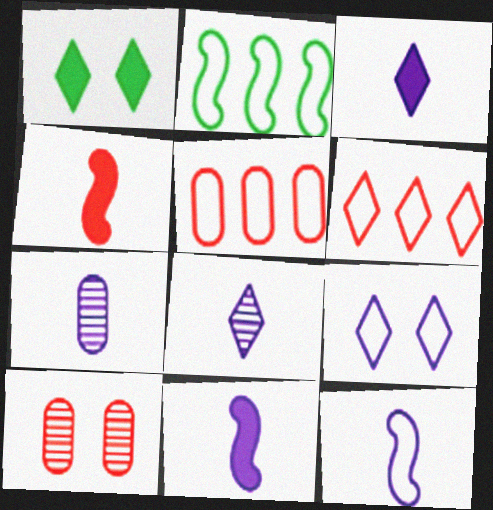[[1, 6, 8], 
[2, 3, 10], 
[3, 7, 12], 
[4, 6, 10]]